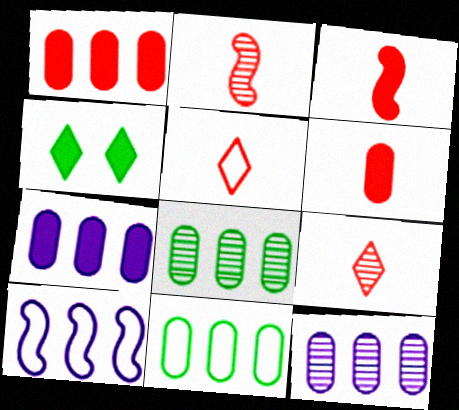[[1, 11, 12], 
[2, 5, 6], 
[3, 4, 7]]